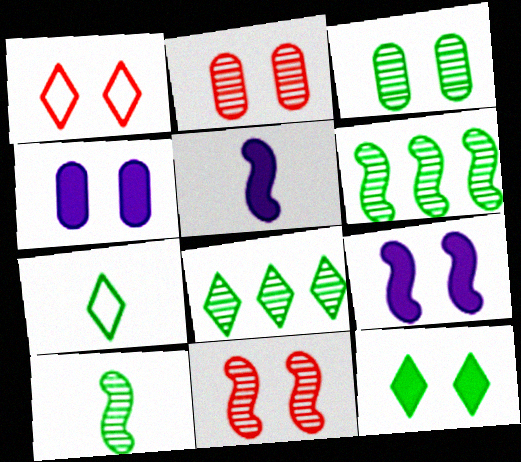[[1, 3, 9], 
[3, 8, 10], 
[7, 8, 12]]